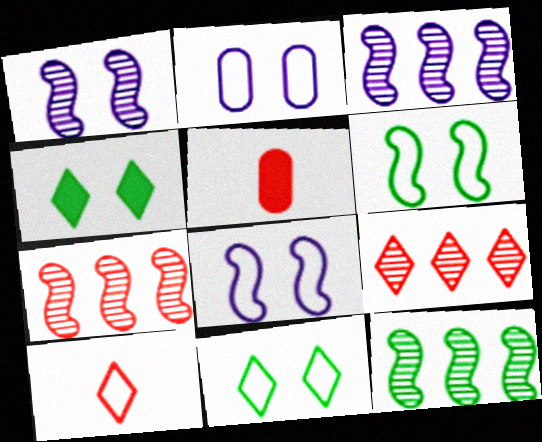[[3, 5, 11], 
[3, 7, 12]]